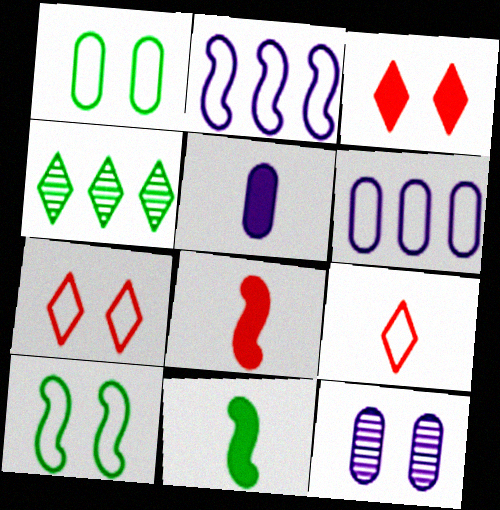[[1, 2, 9], 
[1, 4, 11], 
[3, 10, 12], 
[5, 6, 12], 
[6, 9, 10]]